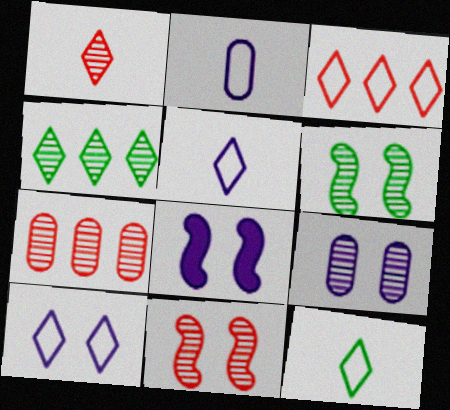[[1, 7, 11], 
[3, 10, 12], 
[7, 8, 12], 
[8, 9, 10]]